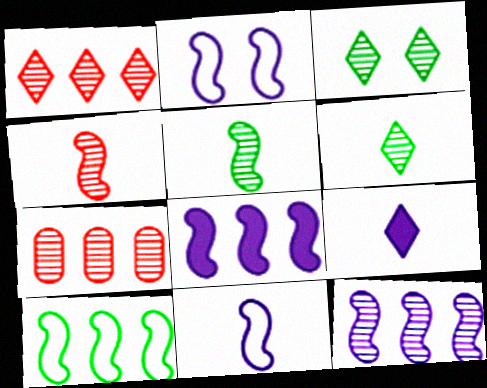[]